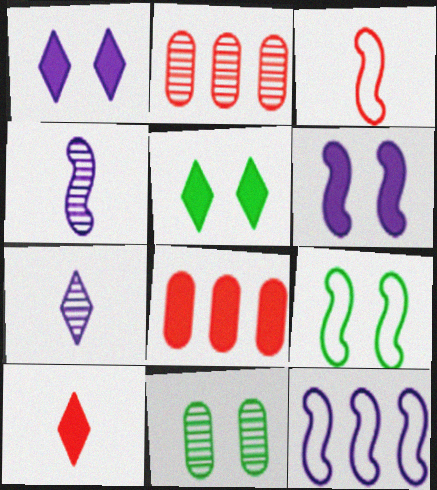[[3, 9, 12], 
[4, 6, 12], 
[5, 9, 11], 
[7, 8, 9], 
[10, 11, 12]]